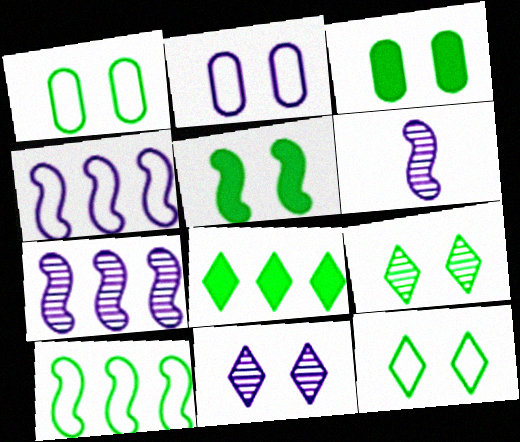[[1, 5, 9]]